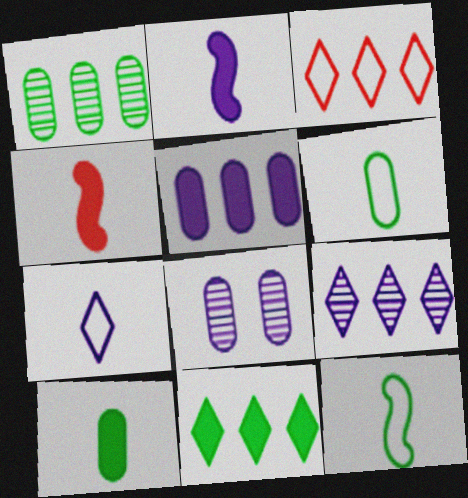[[3, 9, 11]]